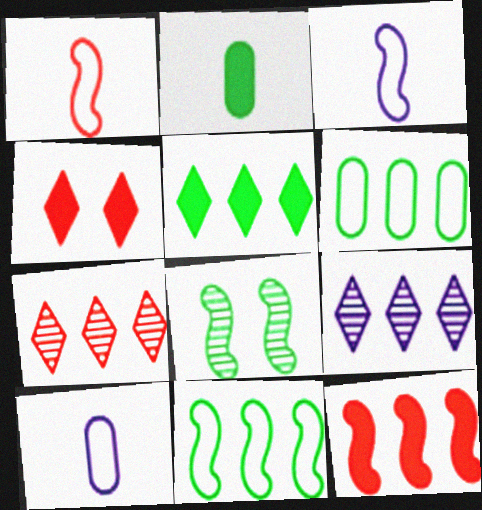[[3, 8, 12], 
[6, 9, 12]]